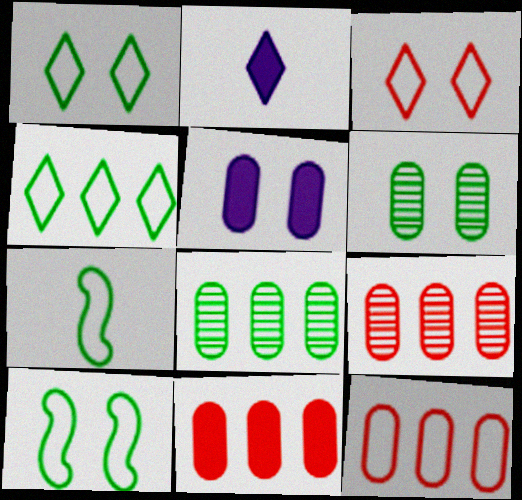[[2, 9, 10], 
[9, 11, 12]]